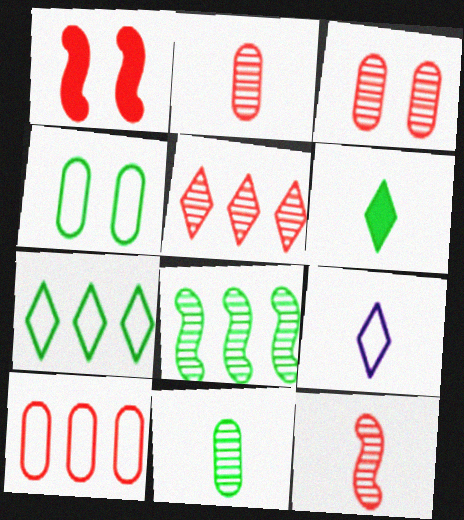[[3, 5, 12], 
[4, 6, 8]]